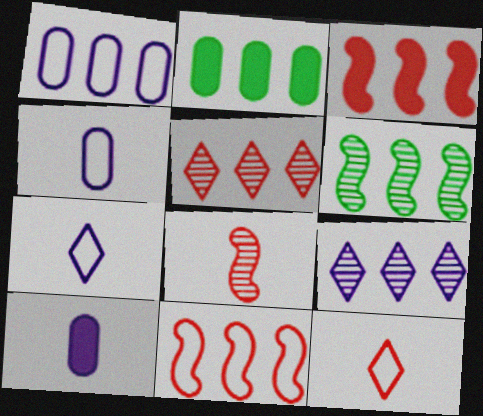[[2, 9, 11]]